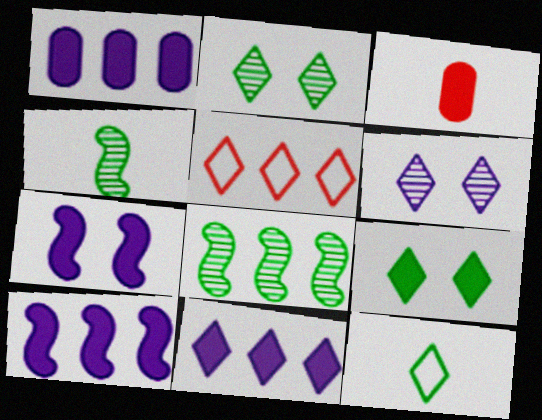[[1, 5, 8], 
[1, 10, 11], 
[3, 9, 10]]